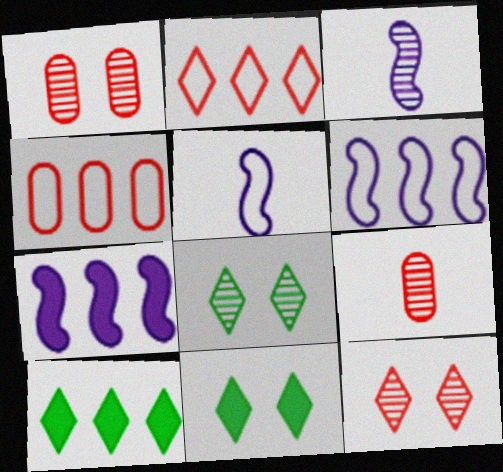[[1, 5, 10], 
[3, 4, 11], 
[6, 9, 11]]